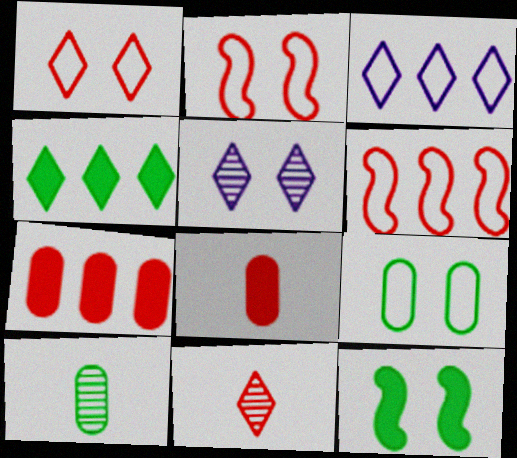[[2, 7, 11]]